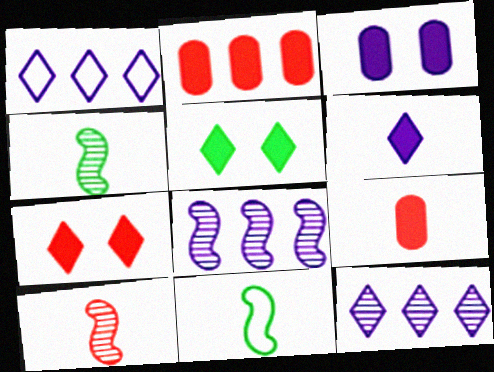[]